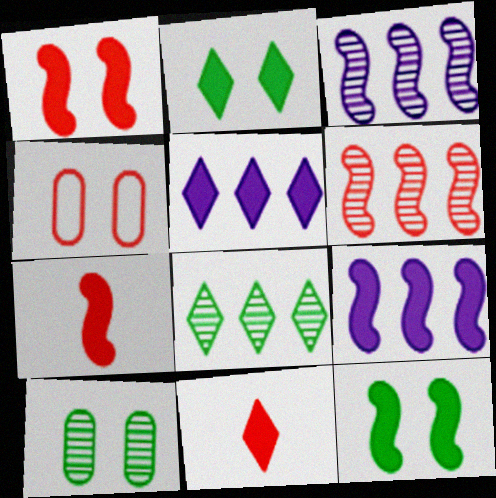[[2, 5, 11], 
[4, 6, 11], 
[7, 9, 12]]